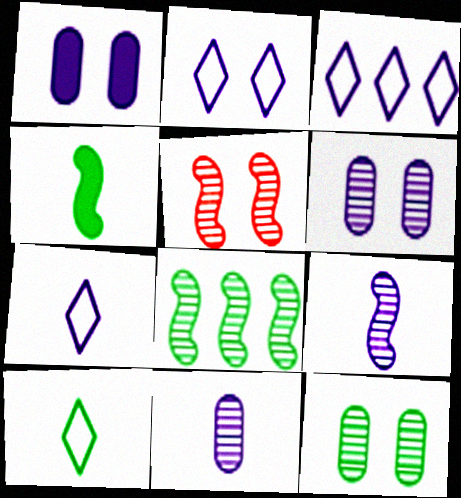[[1, 3, 9], 
[2, 3, 7], 
[5, 8, 9]]